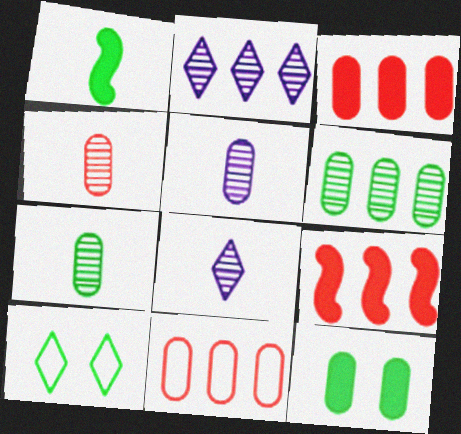[[1, 6, 10], 
[4, 5, 7], 
[5, 9, 10], 
[5, 11, 12]]